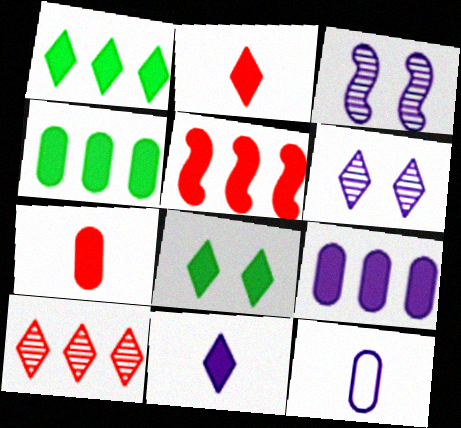[[1, 5, 9]]